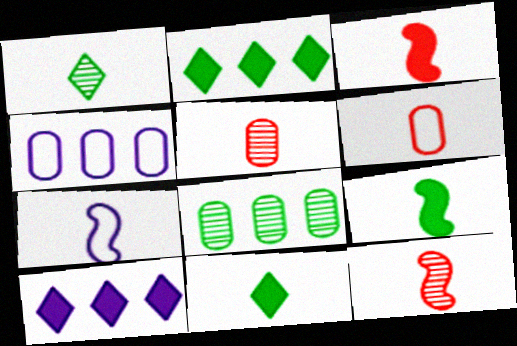[[5, 7, 11], 
[7, 9, 12]]